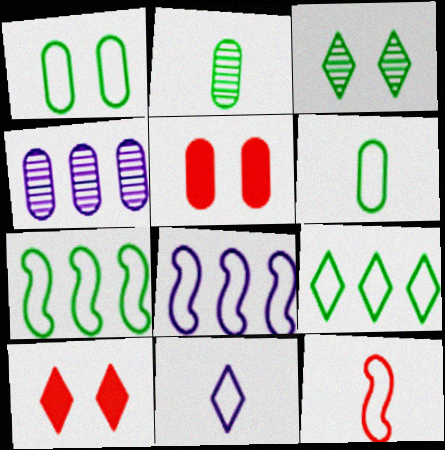[[2, 8, 10], 
[4, 5, 6], 
[6, 11, 12]]